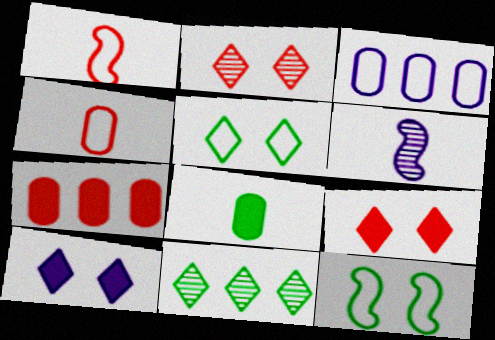[[1, 2, 7], 
[1, 3, 5], 
[2, 5, 10], 
[3, 6, 10], 
[5, 6, 7], 
[8, 11, 12]]